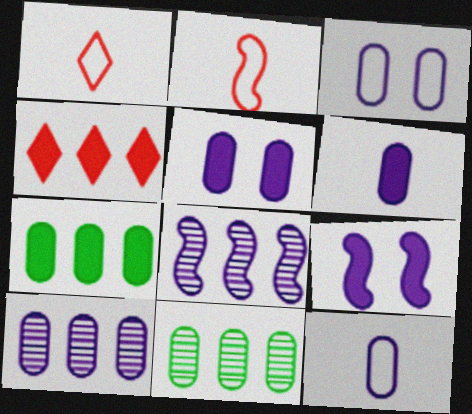[[1, 9, 11], 
[3, 6, 10], 
[5, 10, 12]]